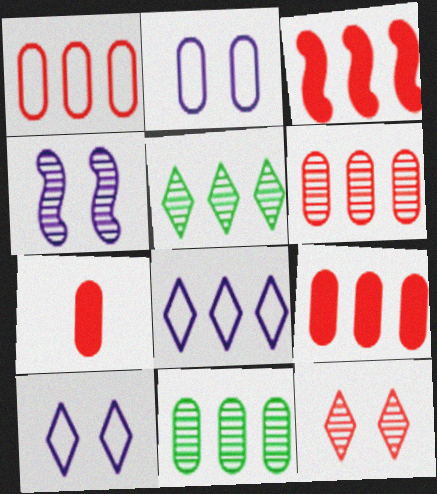[[1, 6, 9], 
[2, 7, 11], 
[3, 8, 11]]